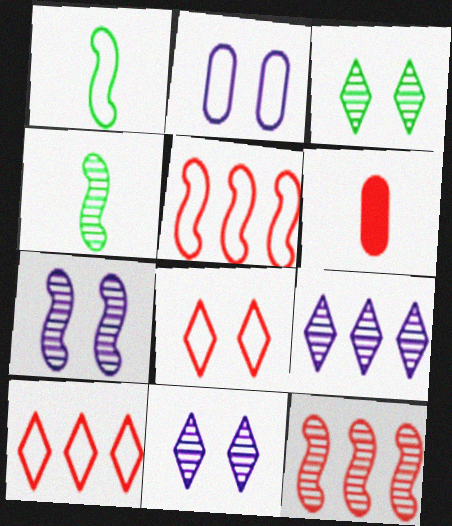[[1, 2, 10], 
[4, 7, 12], 
[6, 8, 12]]